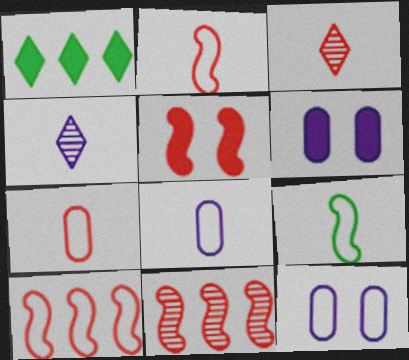[[2, 5, 11]]